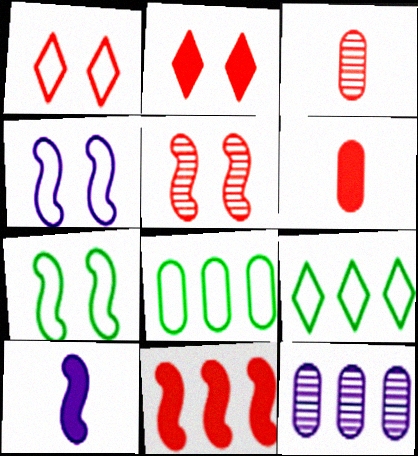[[1, 3, 11], 
[2, 6, 11], 
[9, 11, 12]]